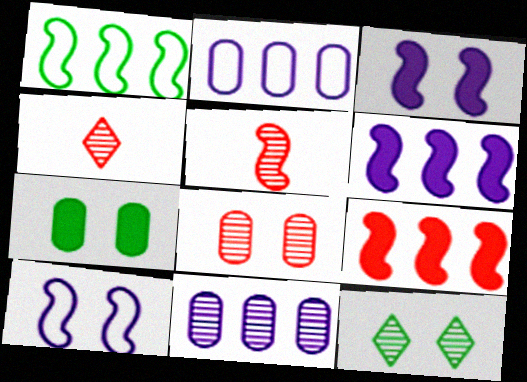[[1, 3, 5], 
[5, 11, 12]]